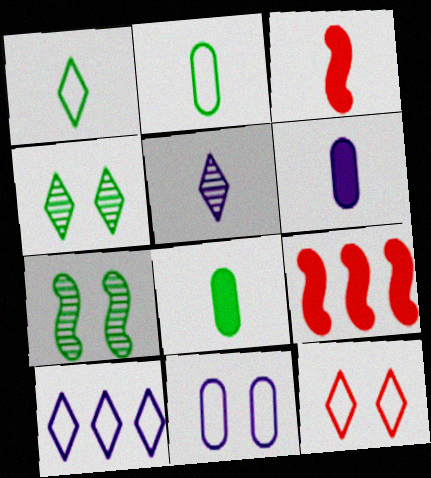[[1, 10, 12], 
[2, 3, 5]]